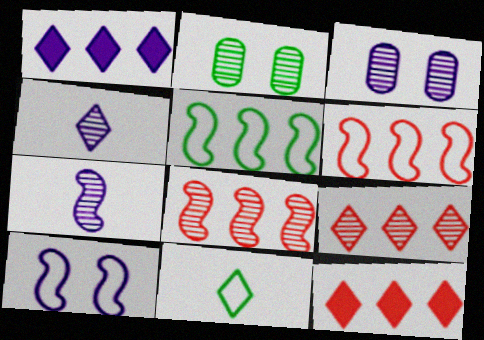[[2, 4, 8], 
[2, 7, 9]]